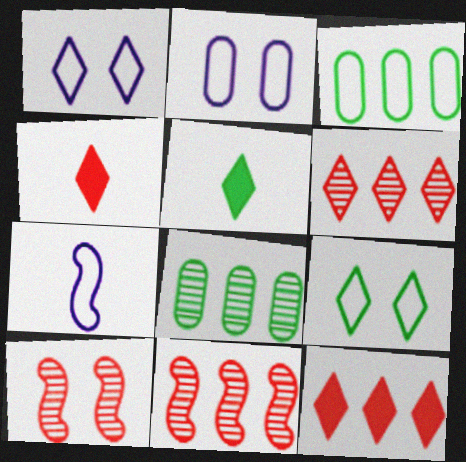[[1, 5, 6], 
[2, 5, 11]]